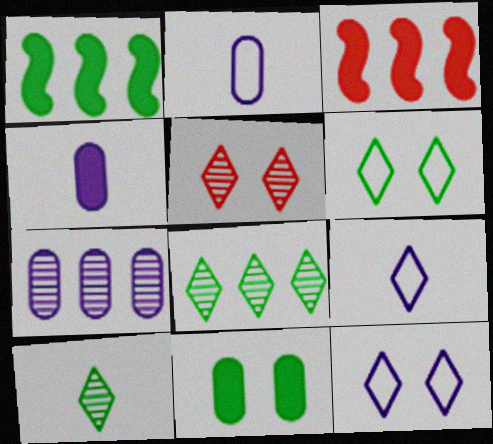[[1, 2, 5]]